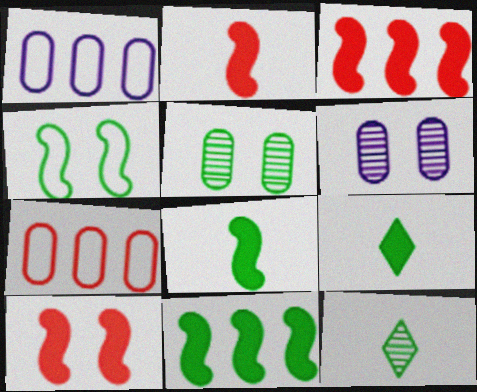[[1, 10, 12], 
[2, 3, 10]]